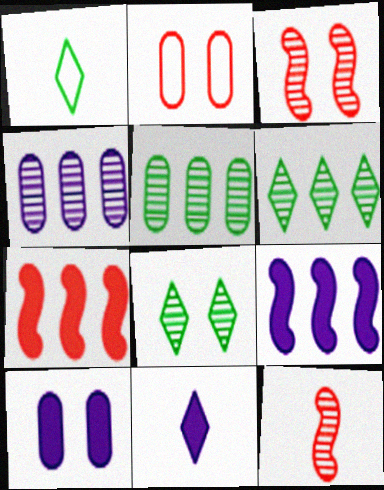[[4, 8, 12], 
[9, 10, 11]]